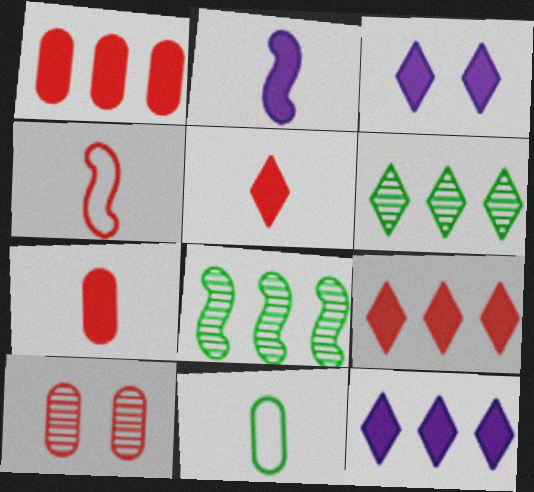[[4, 9, 10]]